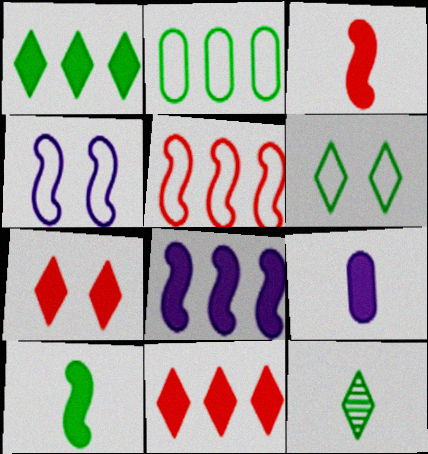[[1, 6, 12]]